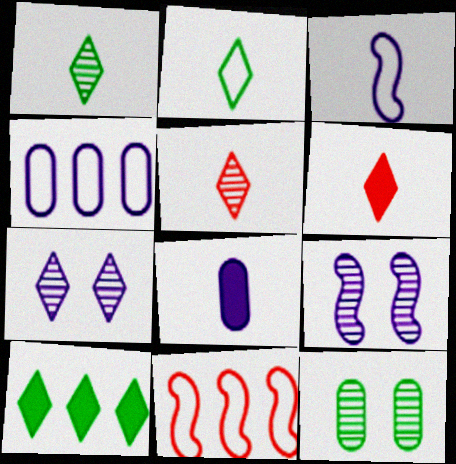[]